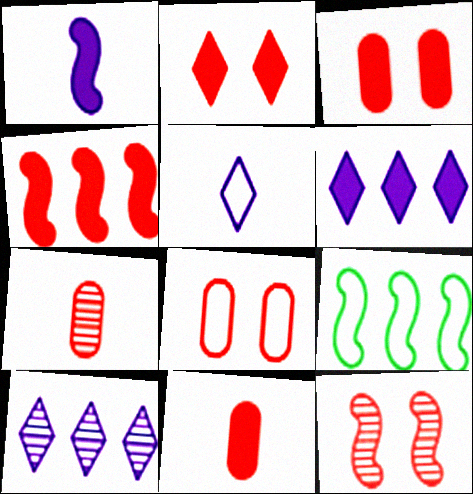[[1, 9, 12], 
[2, 4, 11], 
[2, 8, 12], 
[5, 8, 9]]